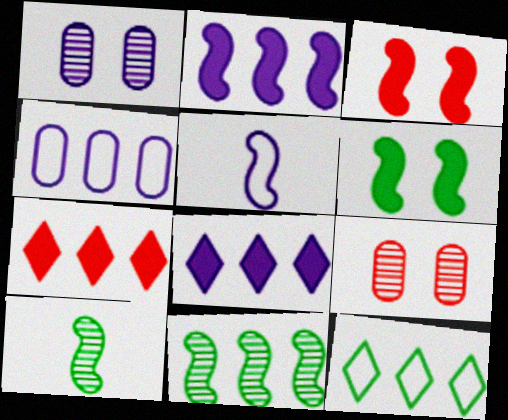[[1, 5, 8], 
[3, 5, 11], 
[4, 7, 11]]